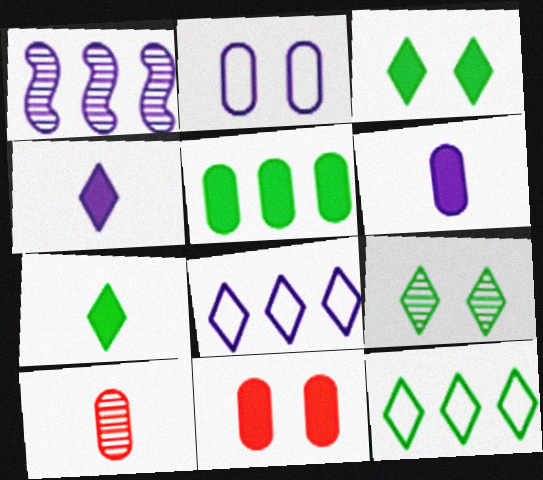[[1, 2, 4], 
[1, 9, 10], 
[2, 5, 10], 
[5, 6, 11], 
[7, 9, 12]]